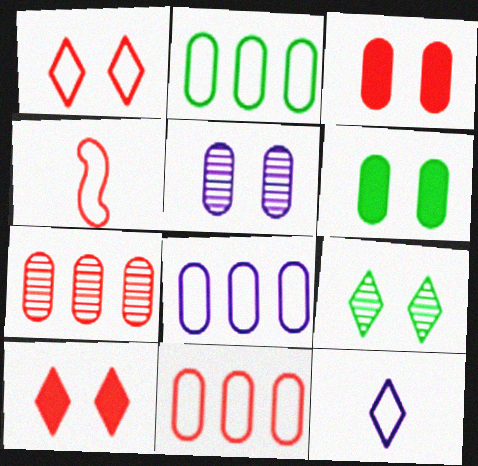[[1, 4, 11], 
[2, 8, 11], 
[4, 7, 10]]